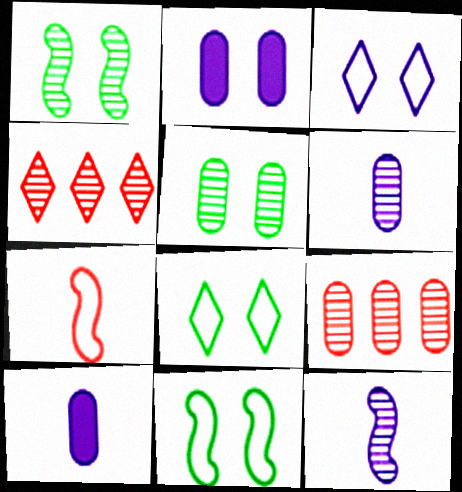[[1, 4, 6], 
[4, 5, 12], 
[4, 10, 11], 
[5, 6, 9]]